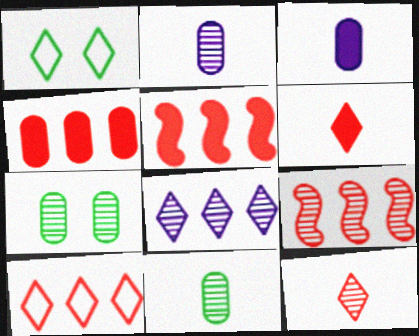[[1, 2, 5], 
[1, 3, 9], 
[1, 6, 8], 
[4, 9, 10]]